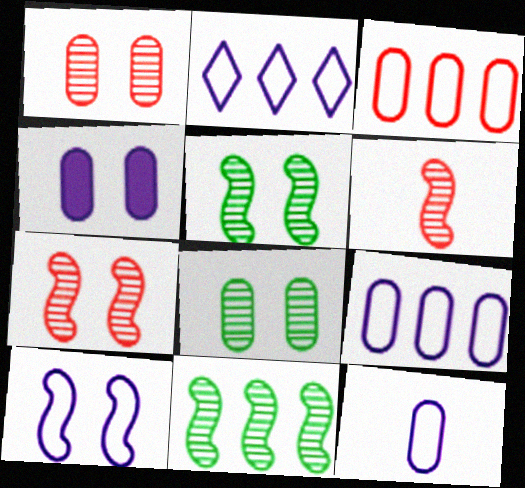[[2, 10, 12]]